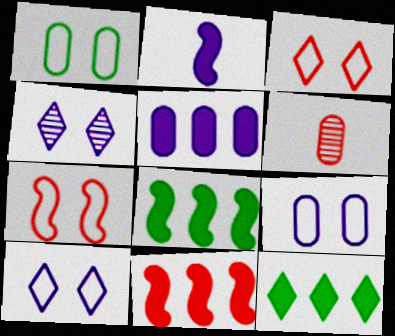[[1, 5, 6], 
[1, 7, 10], 
[3, 6, 11], 
[5, 11, 12], 
[6, 8, 10]]